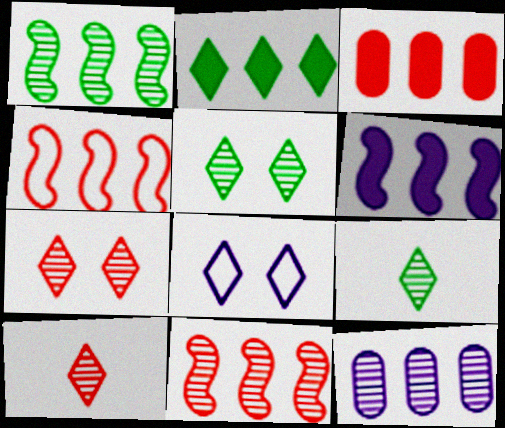[[1, 4, 6], 
[2, 3, 6], 
[2, 4, 12], 
[2, 8, 10]]